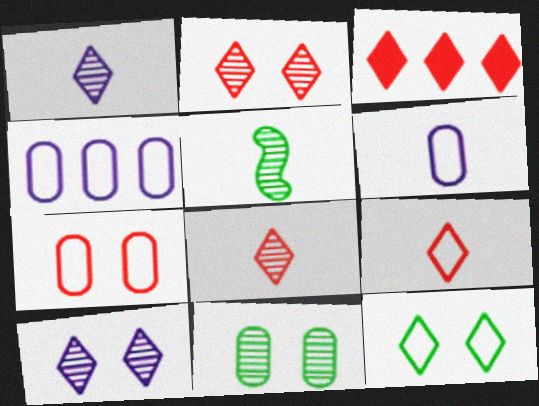[[1, 3, 12], 
[2, 3, 9]]